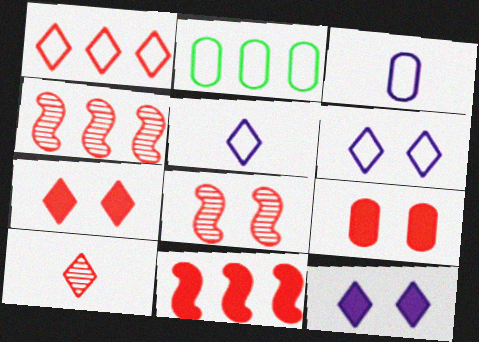[[1, 7, 10]]